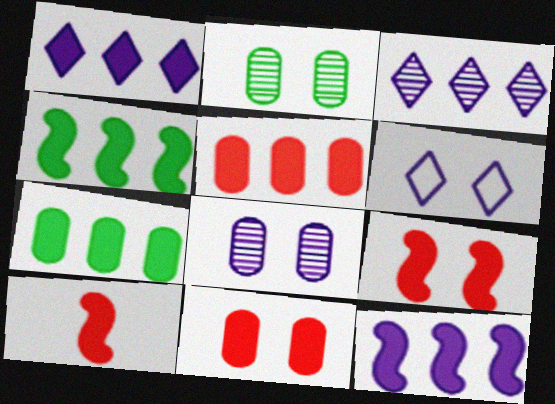[[1, 4, 5], 
[2, 6, 9]]